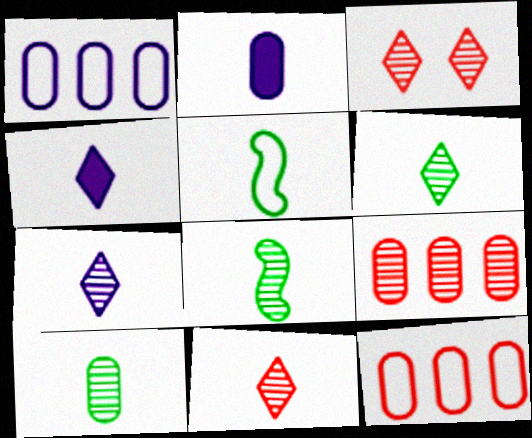[[2, 5, 11], 
[6, 7, 11], 
[6, 8, 10]]